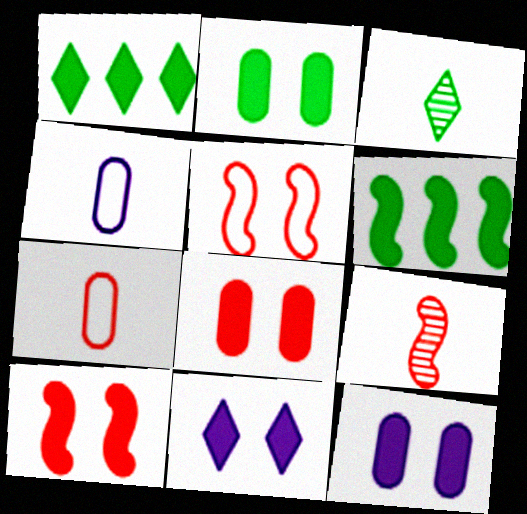[[2, 8, 12], 
[2, 10, 11]]